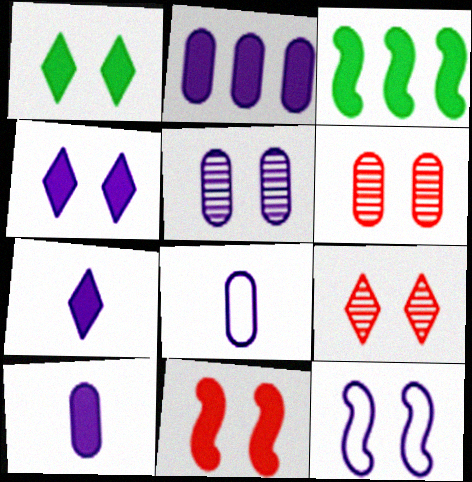[[1, 6, 12], 
[2, 5, 8], 
[3, 8, 9], 
[4, 5, 12]]